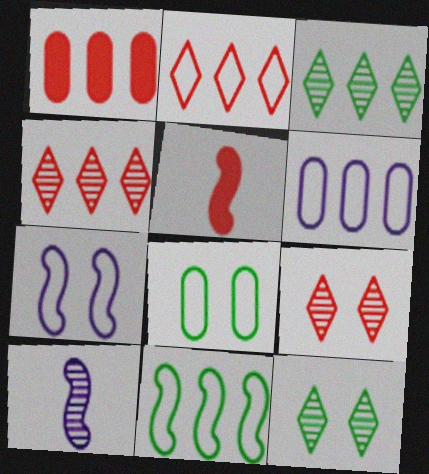[[2, 6, 11], 
[5, 6, 12]]